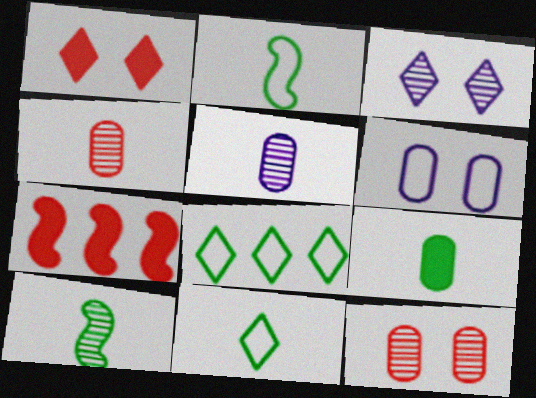[[9, 10, 11]]